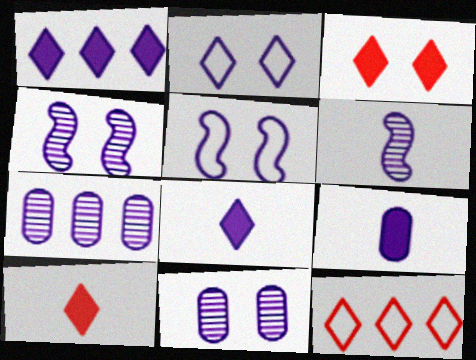[[5, 7, 8]]